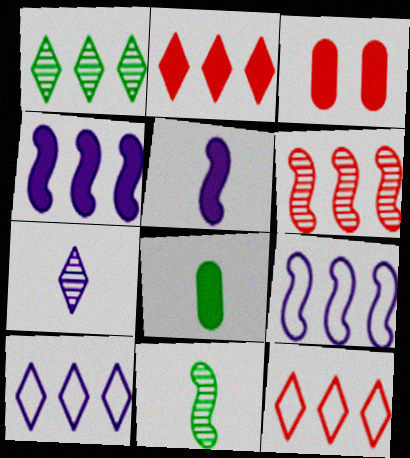[[1, 2, 10], 
[3, 10, 11]]